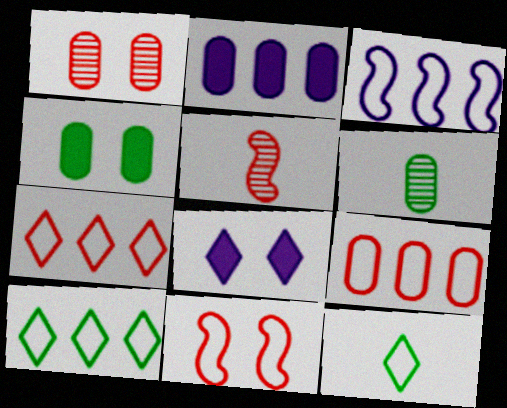[[3, 9, 10]]